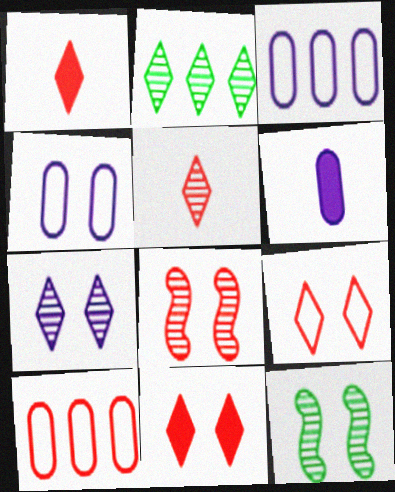[[1, 3, 12], 
[1, 8, 10], 
[2, 5, 7], 
[4, 11, 12]]